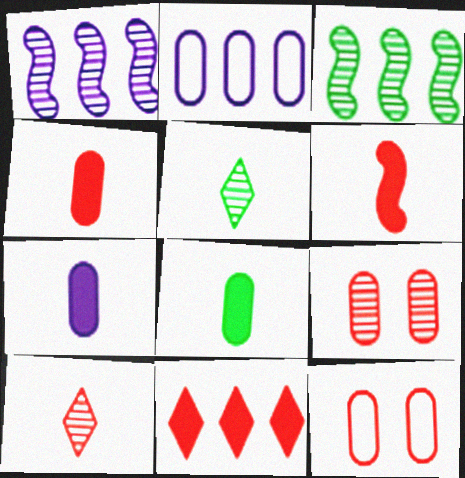[[1, 5, 9], 
[2, 3, 11], 
[2, 8, 9], 
[4, 7, 8]]